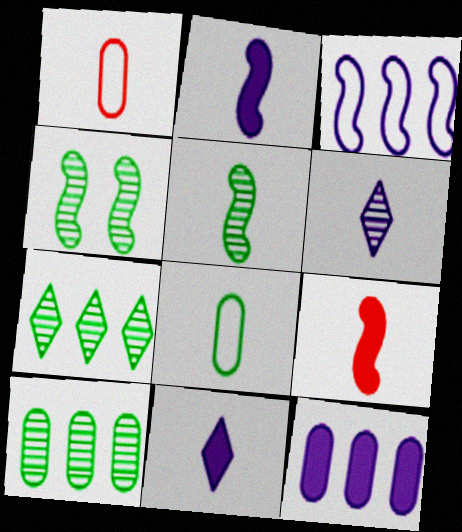[[1, 5, 11], 
[3, 4, 9], 
[6, 8, 9]]